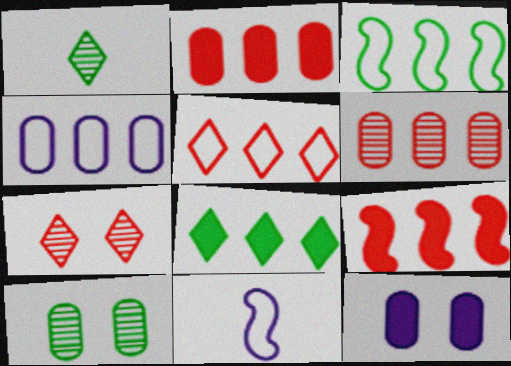[[3, 4, 5], 
[5, 6, 9]]